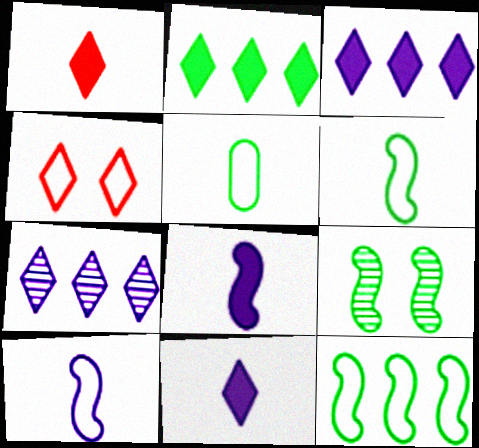[[2, 5, 9]]